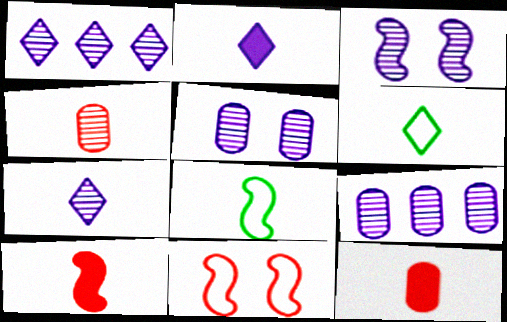[[2, 4, 8], 
[3, 7, 9], 
[7, 8, 12]]